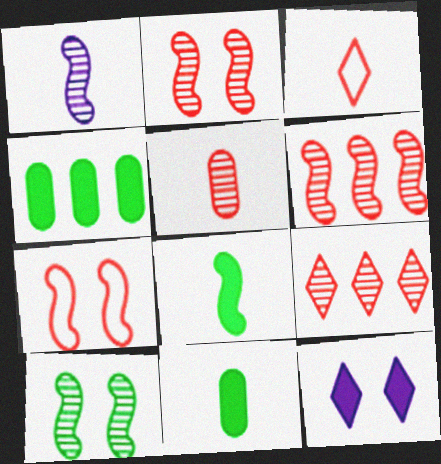[[1, 3, 11], 
[1, 6, 10], 
[2, 5, 9]]